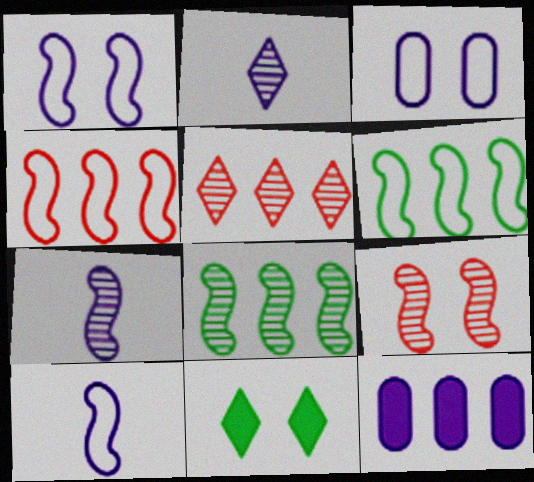[[1, 2, 12], 
[3, 9, 11], 
[5, 6, 12], 
[7, 8, 9]]